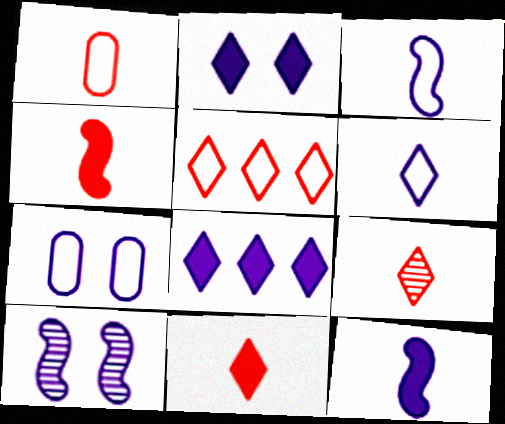[[1, 4, 9], 
[2, 7, 10]]